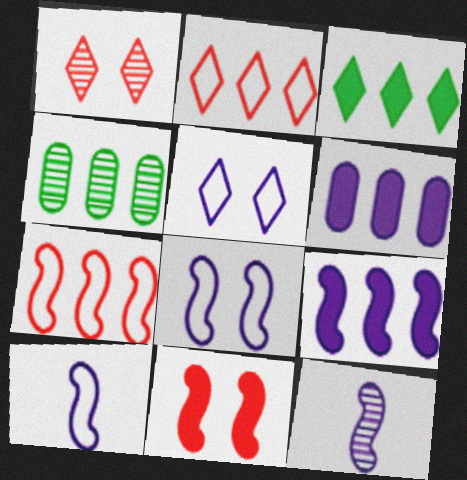[[1, 4, 12], 
[2, 4, 9], 
[5, 6, 12], 
[8, 9, 12]]